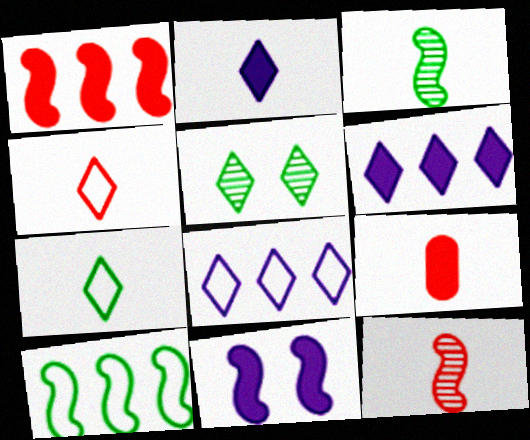[[4, 5, 6], 
[4, 9, 12], 
[10, 11, 12]]